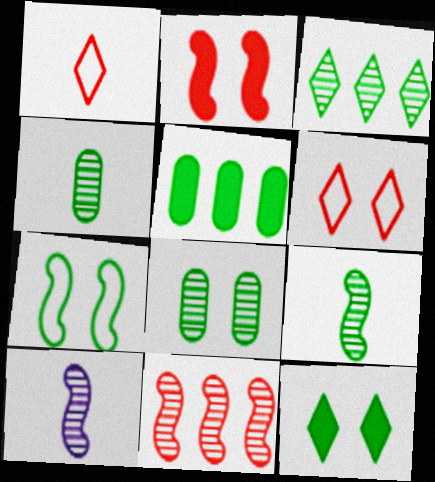[[3, 8, 9], 
[5, 6, 10], 
[7, 8, 12]]